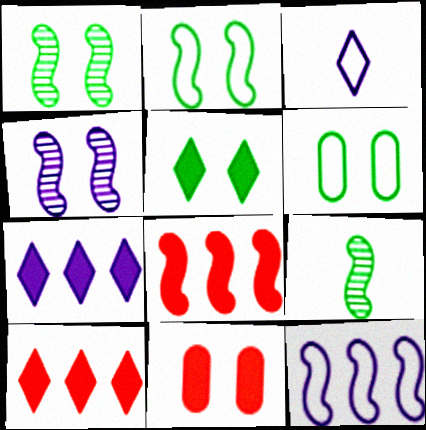[[1, 5, 6]]